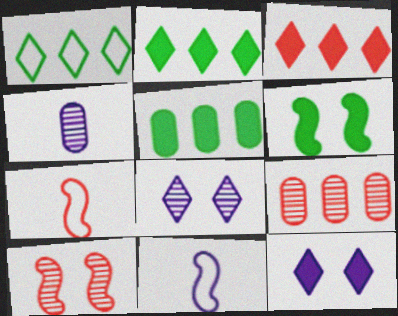[[5, 7, 8]]